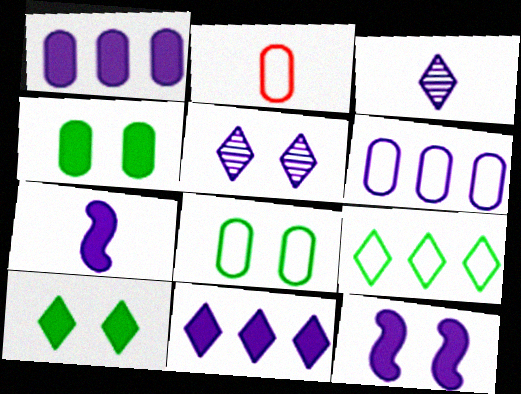[[2, 6, 8], 
[3, 6, 12], 
[5, 6, 7]]